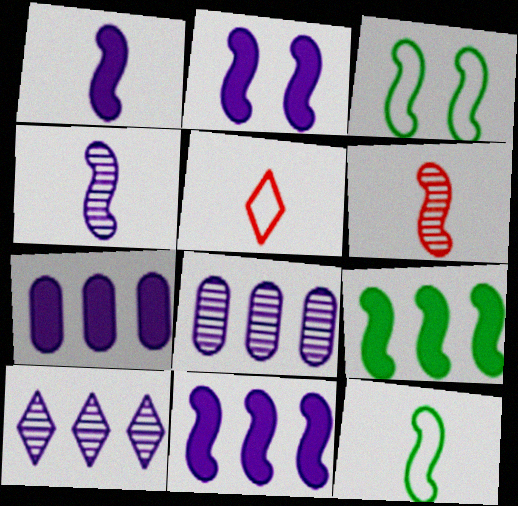[[1, 2, 11], 
[1, 6, 12], 
[3, 6, 11]]